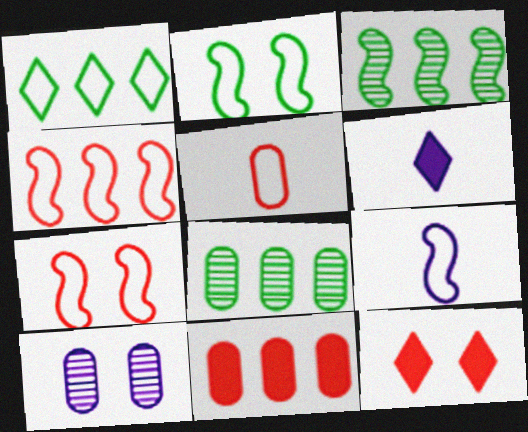[[2, 4, 9], 
[2, 10, 12], 
[6, 7, 8], 
[8, 9, 12]]